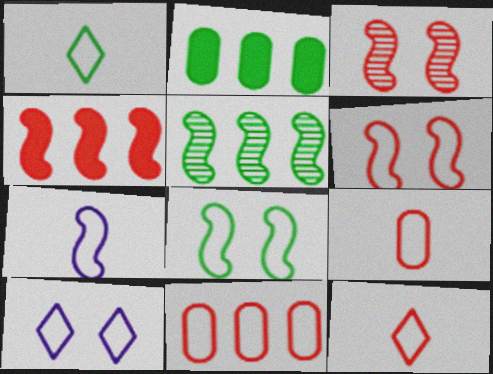[[1, 7, 9], 
[6, 11, 12]]